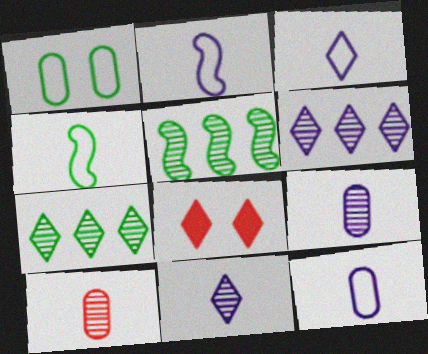[[2, 3, 12], 
[3, 7, 8], 
[5, 8, 12]]